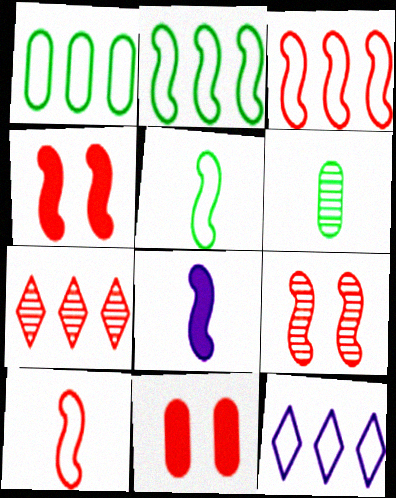[[1, 3, 12], 
[2, 8, 9], 
[4, 6, 12], 
[7, 10, 11]]